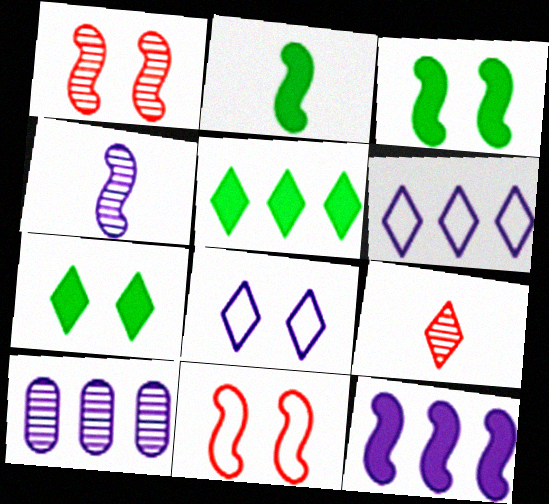[[5, 8, 9], 
[6, 7, 9], 
[6, 10, 12]]